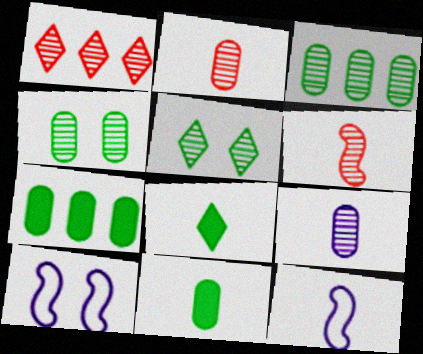[[1, 10, 11], 
[2, 8, 12]]